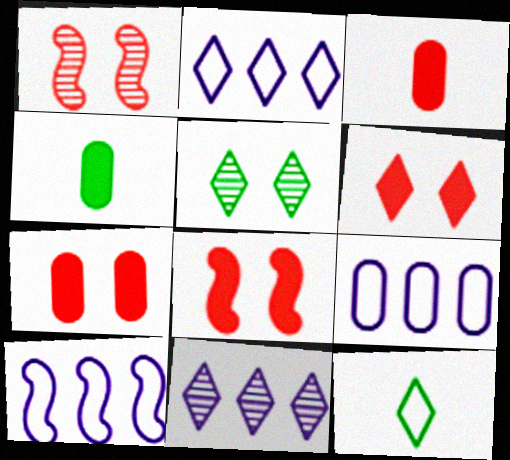[[1, 2, 4], 
[2, 9, 10], 
[3, 5, 10], 
[6, 7, 8], 
[6, 11, 12]]